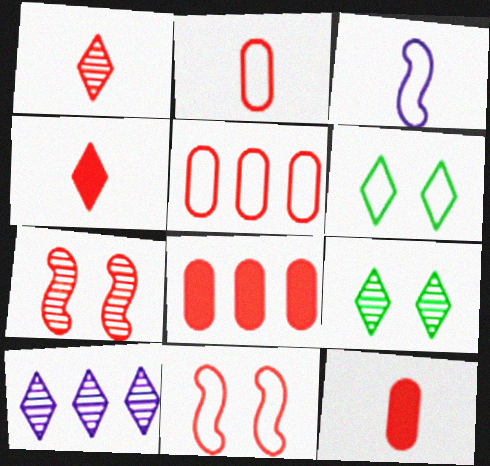[[1, 8, 11], 
[1, 9, 10], 
[3, 5, 6], 
[3, 8, 9], 
[4, 5, 7], 
[4, 6, 10]]